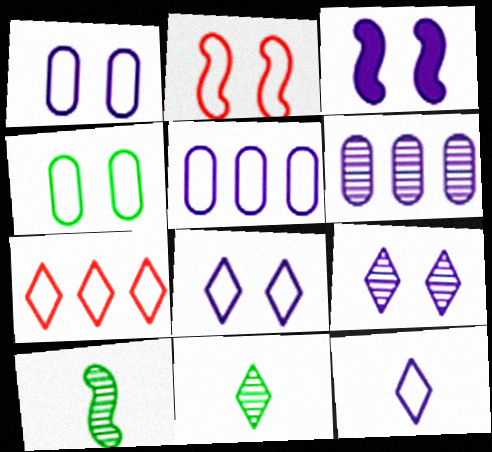[[1, 3, 9], 
[2, 4, 8], 
[3, 6, 12]]